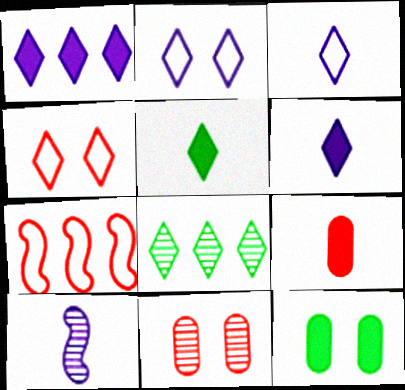[[4, 6, 8], 
[8, 10, 11]]